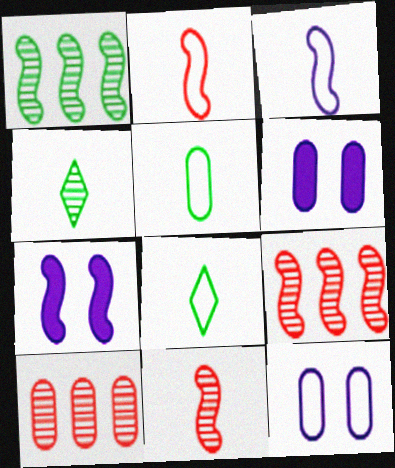[[1, 2, 7], 
[5, 6, 10], 
[6, 8, 9], 
[7, 8, 10]]